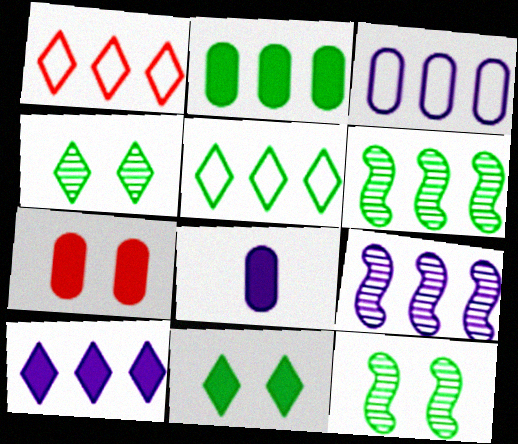[[1, 2, 9], 
[1, 8, 12], 
[2, 5, 6], 
[2, 7, 8], 
[3, 9, 10]]